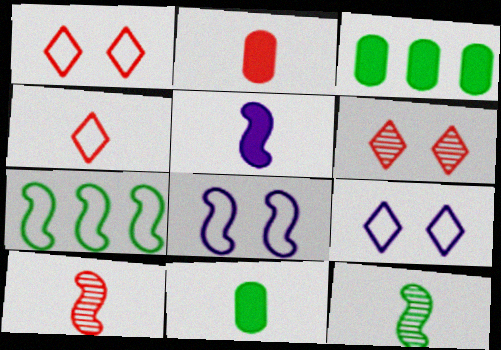[[2, 4, 10], 
[3, 9, 10]]